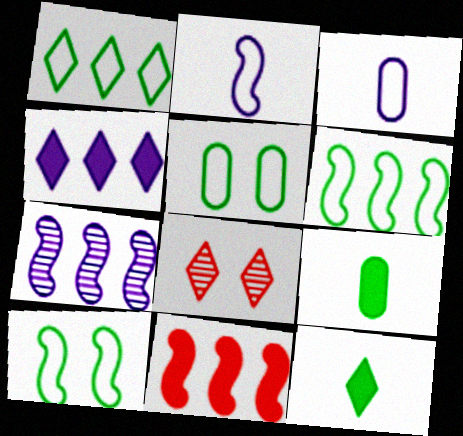[[6, 7, 11]]